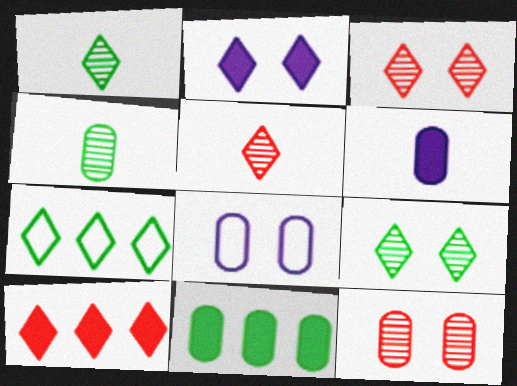[[2, 5, 7]]